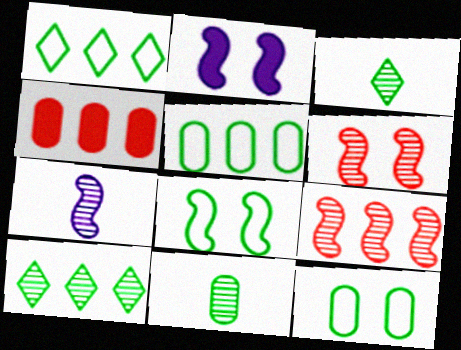[[2, 6, 8]]